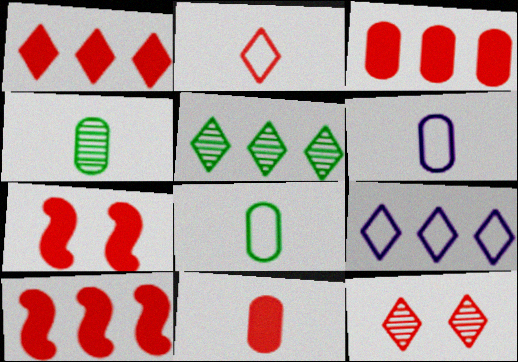[[1, 2, 12], 
[1, 3, 10], 
[1, 5, 9], 
[1, 7, 11], 
[4, 6, 11], 
[4, 7, 9], 
[5, 6, 7]]